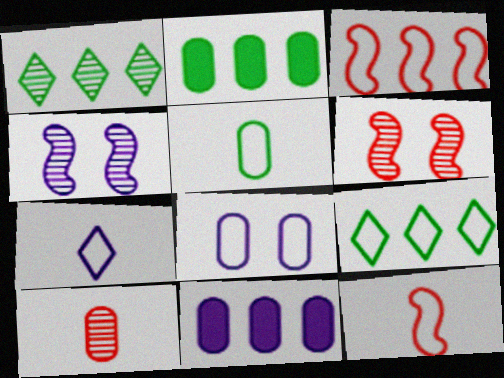[[1, 3, 11], 
[1, 4, 10], 
[2, 6, 7], 
[2, 8, 10], 
[4, 7, 11], 
[5, 7, 12], 
[8, 9, 12]]